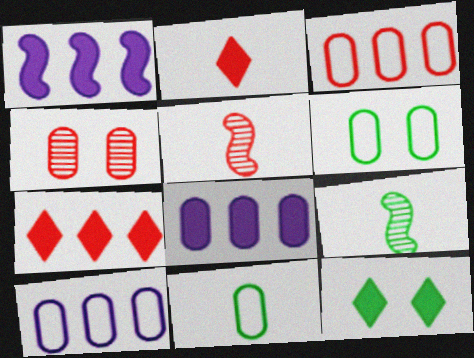[[4, 8, 11], 
[5, 10, 12]]